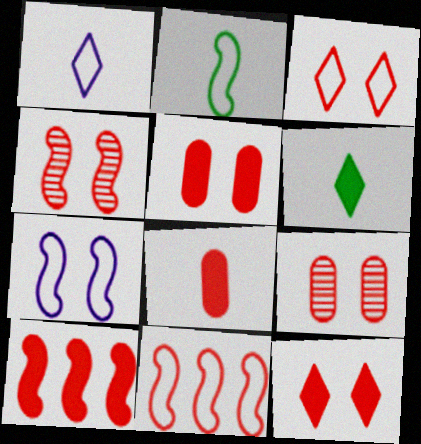[[2, 7, 11], 
[3, 4, 5], 
[8, 10, 12]]